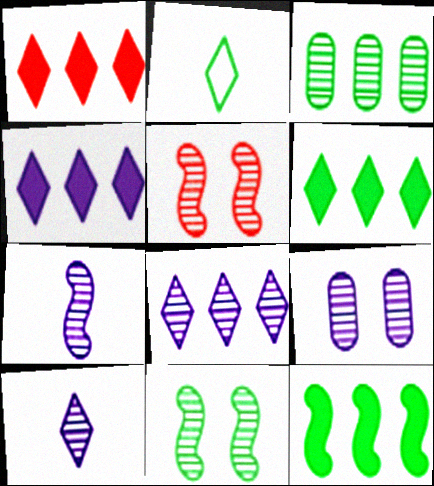[[1, 4, 6], 
[3, 5, 10], 
[7, 8, 9]]